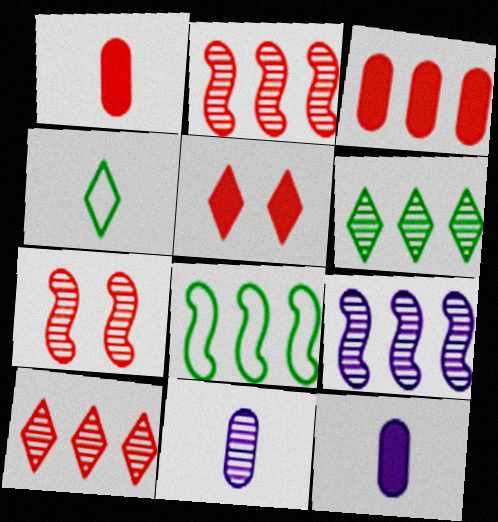[[5, 8, 11], 
[6, 7, 11]]